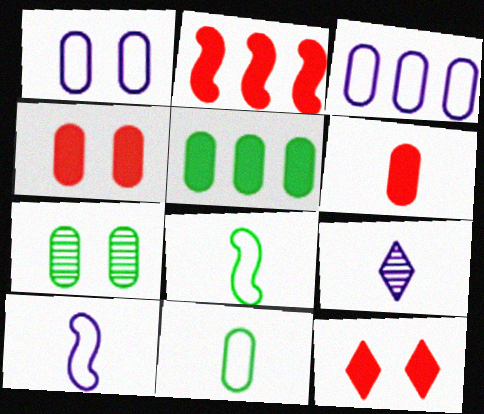[[1, 4, 7], 
[2, 6, 12], 
[3, 6, 7], 
[5, 7, 11], 
[6, 8, 9]]